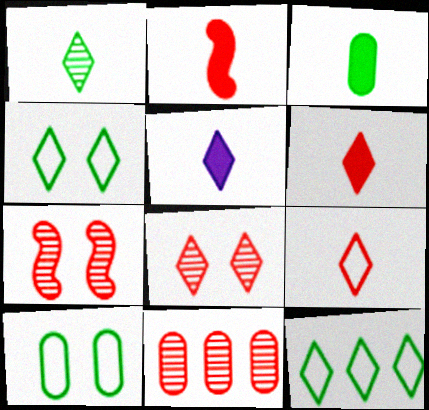[[1, 5, 9], 
[2, 3, 5], 
[5, 8, 12]]